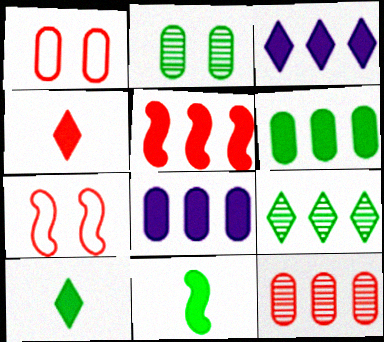[[3, 5, 6], 
[4, 7, 12]]